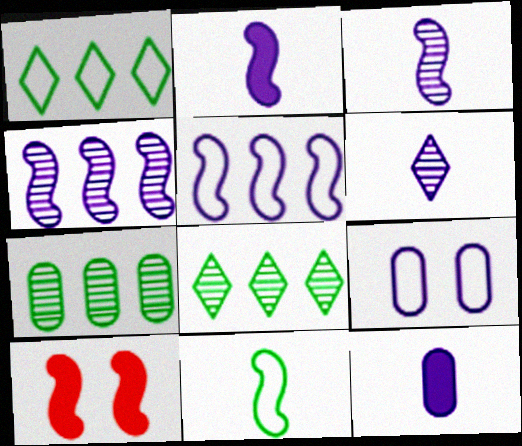[[4, 10, 11]]